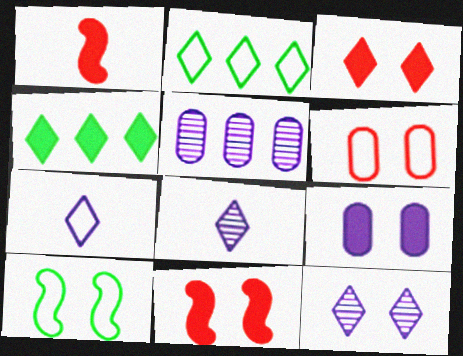[[1, 4, 9], 
[2, 3, 8]]